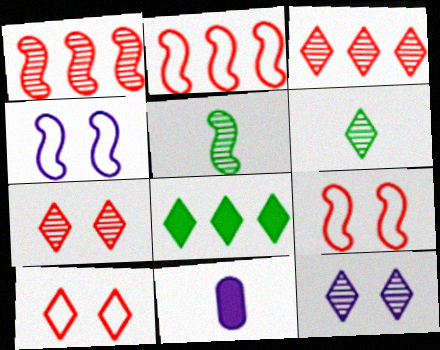[[3, 6, 12]]